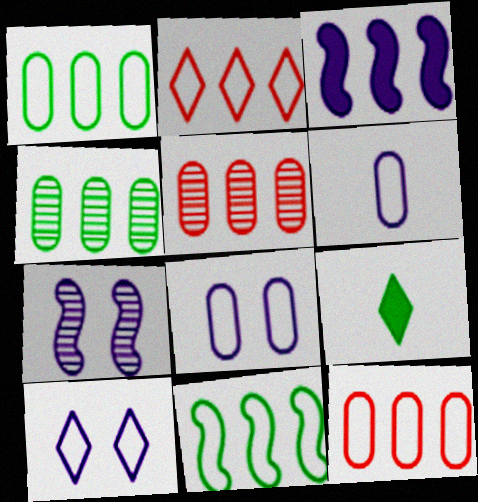[[2, 3, 4], 
[7, 9, 12]]